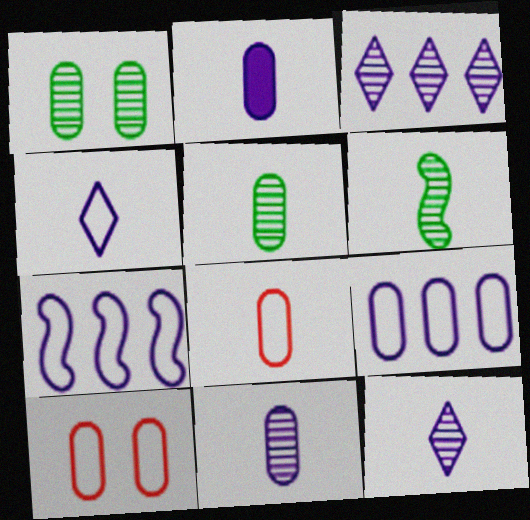[[2, 5, 8]]